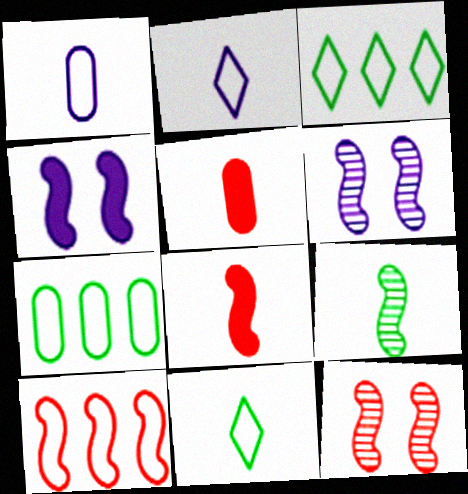[[2, 5, 9], 
[3, 5, 6], 
[4, 9, 10], 
[8, 10, 12]]